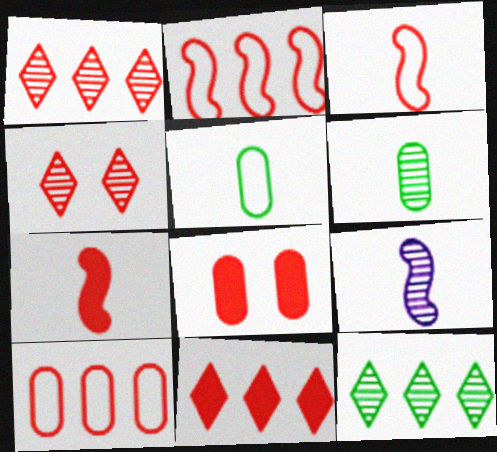[[1, 3, 8], 
[4, 7, 10], 
[7, 8, 11]]